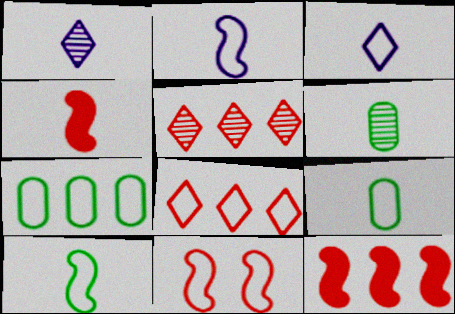[[1, 4, 9], 
[3, 4, 6], 
[3, 7, 11]]